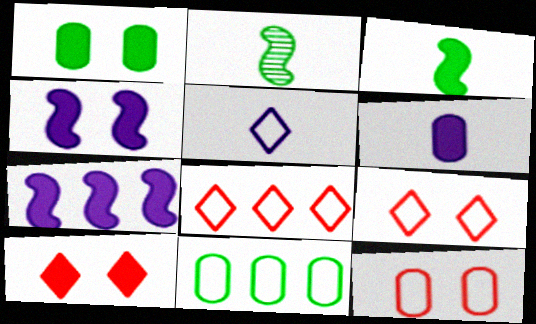[[1, 4, 10]]